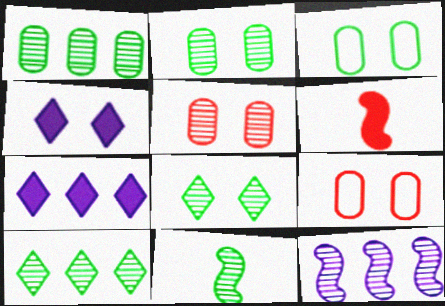[[1, 8, 11], 
[2, 10, 11], 
[7, 9, 11]]